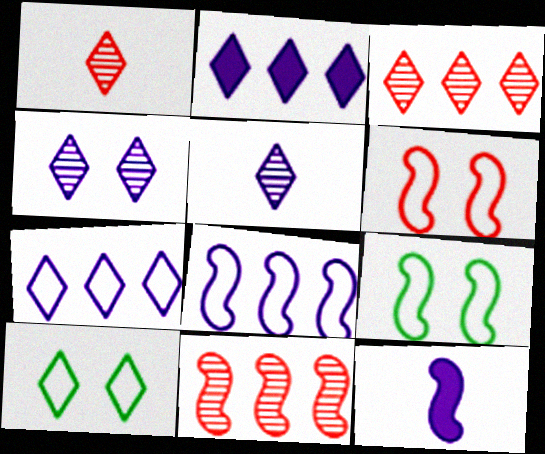[[1, 2, 10], 
[9, 11, 12]]